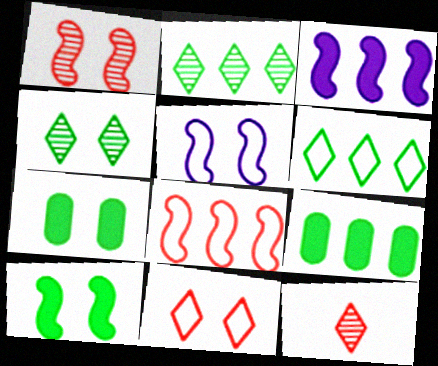[[1, 5, 10], 
[5, 9, 12]]